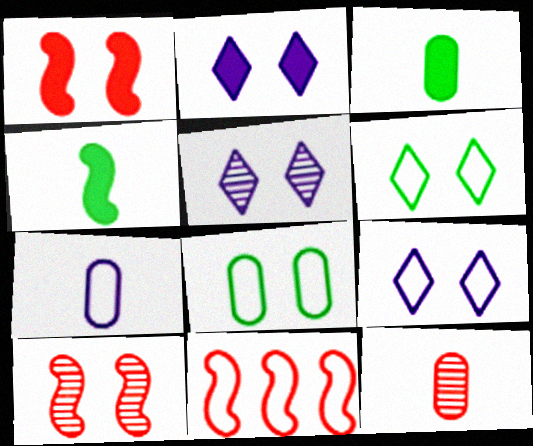[[1, 5, 8], 
[2, 5, 9], 
[2, 8, 10], 
[3, 5, 11], 
[3, 7, 12], 
[6, 7, 11]]